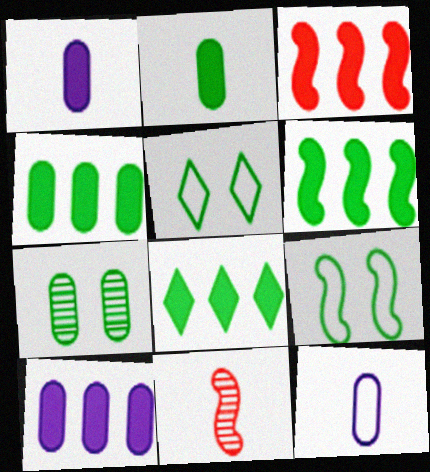[[3, 8, 10], 
[4, 6, 8], 
[5, 10, 11]]